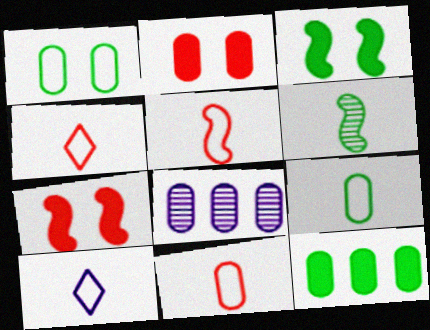[[2, 8, 9], 
[3, 4, 8], 
[4, 5, 11], 
[5, 9, 10]]